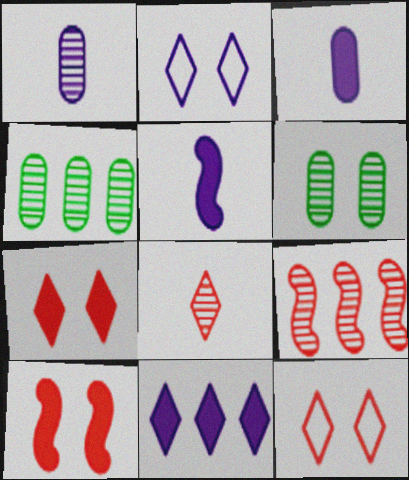[[2, 6, 10], 
[4, 5, 12]]